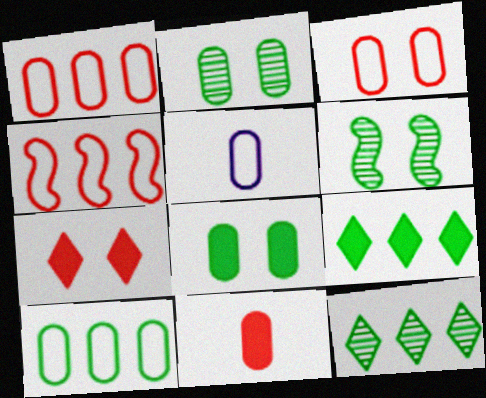[[3, 5, 10]]